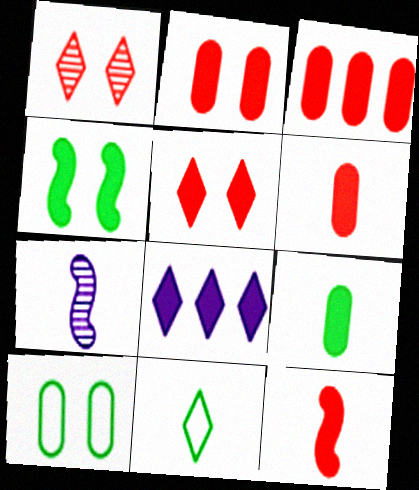[[1, 8, 11], 
[2, 3, 6], 
[3, 5, 12], 
[4, 6, 8], 
[6, 7, 11]]